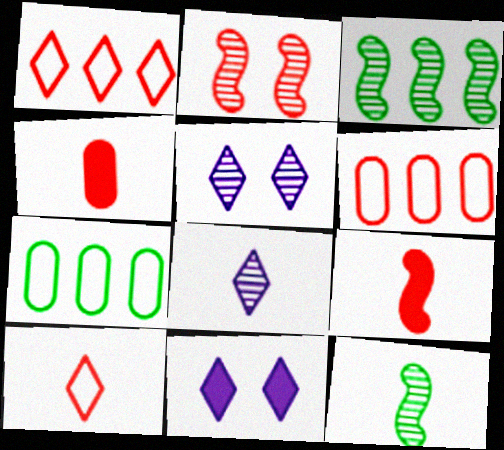[[1, 2, 4], 
[5, 7, 9], 
[6, 11, 12]]